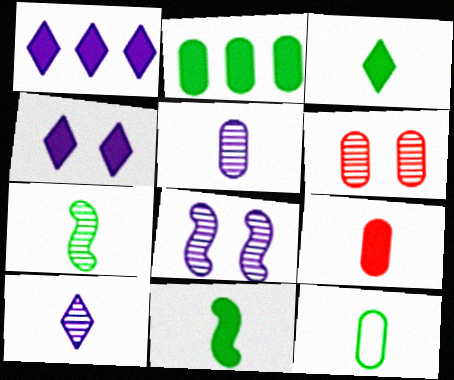[[3, 7, 12], 
[5, 9, 12]]